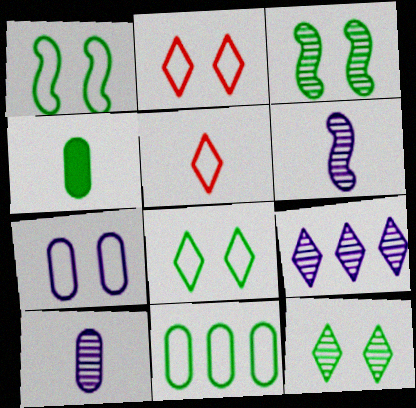[[1, 2, 7], 
[4, 5, 6]]